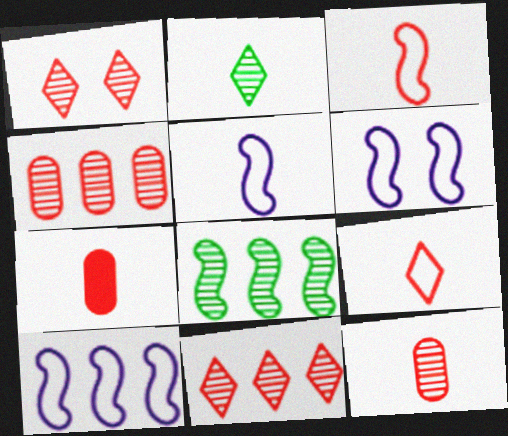[[2, 5, 7], 
[5, 6, 10]]